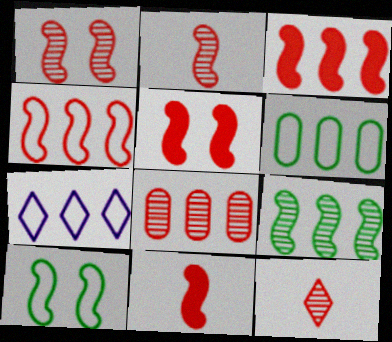[[1, 4, 11], 
[1, 8, 12], 
[2, 4, 5], 
[3, 5, 11], 
[4, 6, 7]]